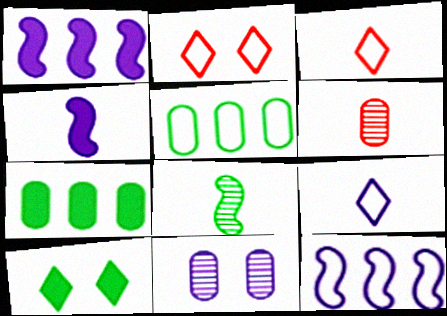[[1, 9, 11], 
[5, 8, 10], 
[6, 10, 12]]